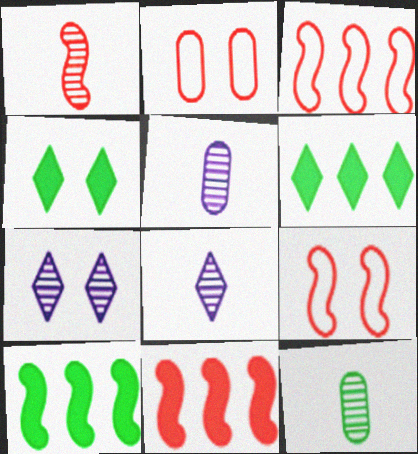[[1, 8, 12], 
[1, 9, 11], 
[2, 8, 10], 
[3, 4, 5], 
[5, 6, 9]]